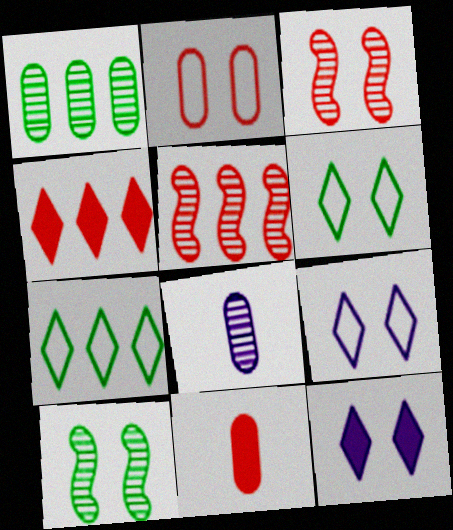[[2, 10, 12]]